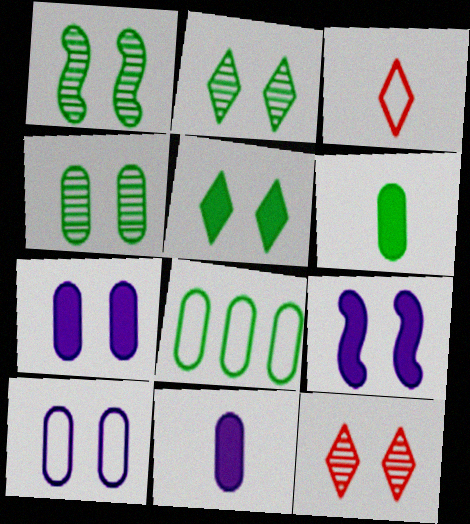[[1, 2, 4], 
[4, 6, 8]]